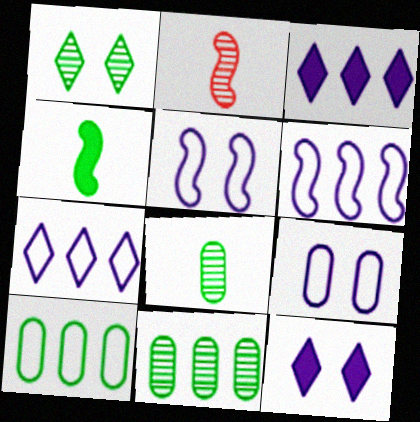[[1, 4, 10], 
[2, 10, 12]]